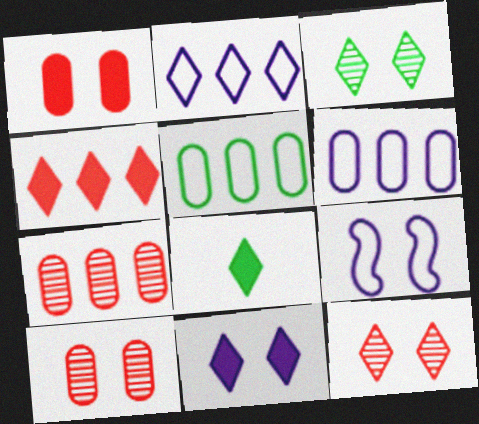[[1, 3, 9], 
[2, 8, 12], 
[4, 8, 11], 
[7, 8, 9]]